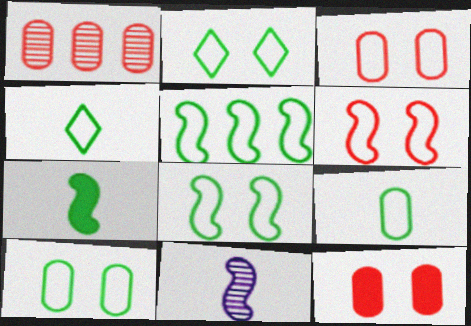[[2, 5, 9], 
[2, 8, 10], 
[4, 5, 10]]